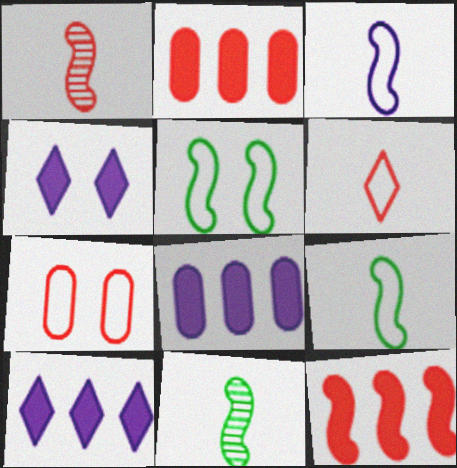[[7, 10, 11]]